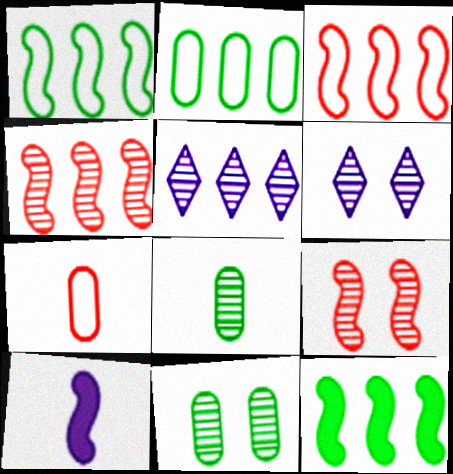[[1, 9, 10], 
[4, 6, 8], 
[5, 8, 9], 
[6, 7, 12], 
[6, 9, 11]]